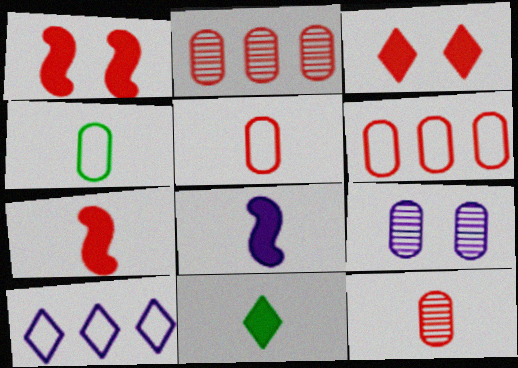[[8, 9, 10]]